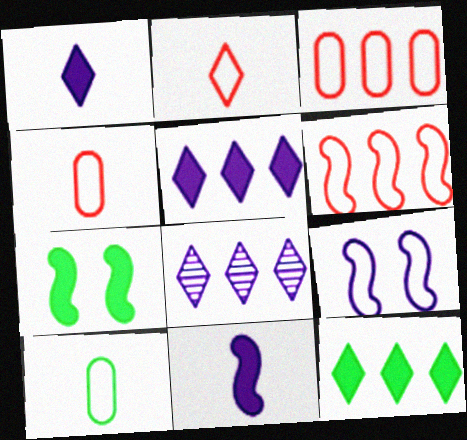[[4, 7, 8]]